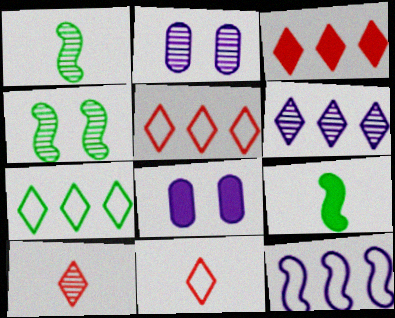[[1, 5, 8], 
[2, 5, 9], 
[3, 6, 7], 
[3, 8, 9]]